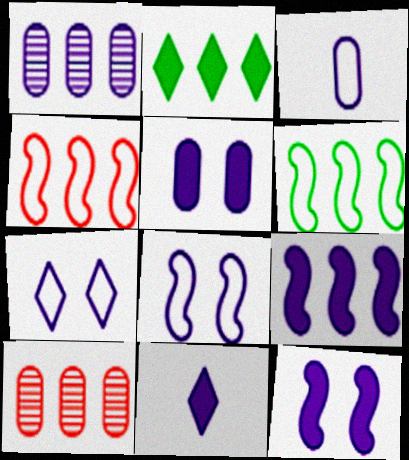[[1, 2, 4], 
[1, 3, 5], 
[1, 8, 11], 
[5, 9, 11]]